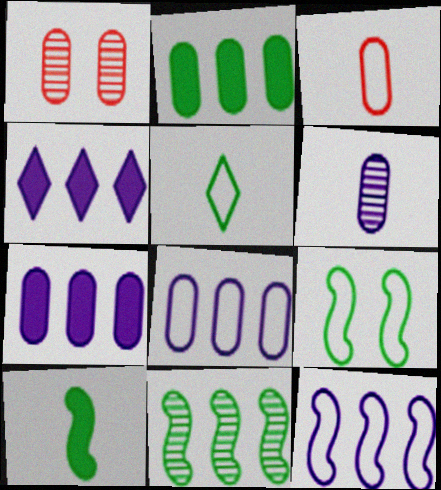[[9, 10, 11]]